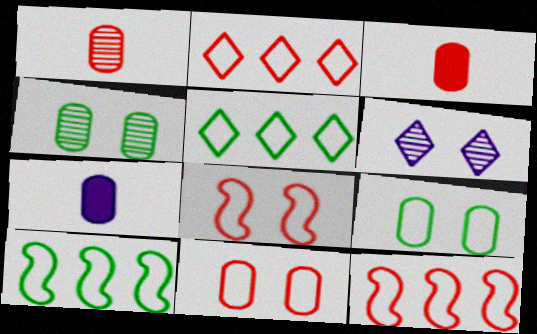[[3, 6, 10]]